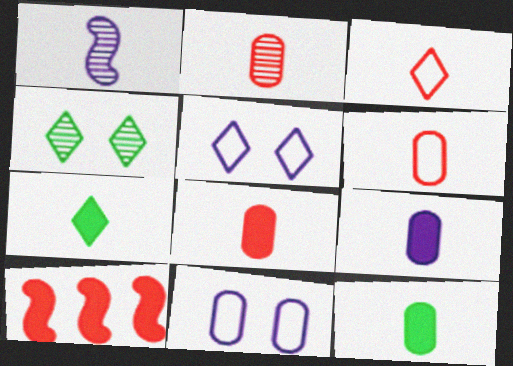[[1, 3, 12], 
[1, 6, 7], 
[2, 6, 8], 
[8, 9, 12]]